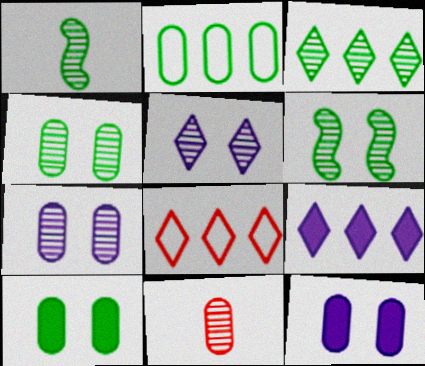[[1, 3, 4], 
[1, 8, 12], 
[2, 11, 12], 
[3, 8, 9]]